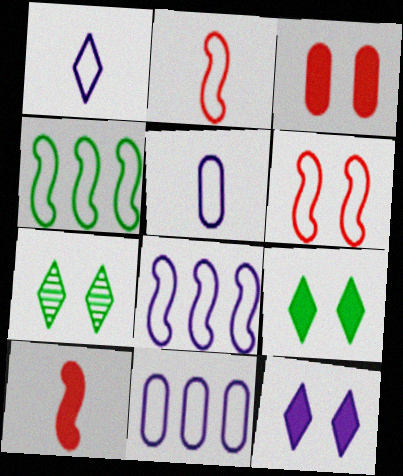[[7, 10, 11]]